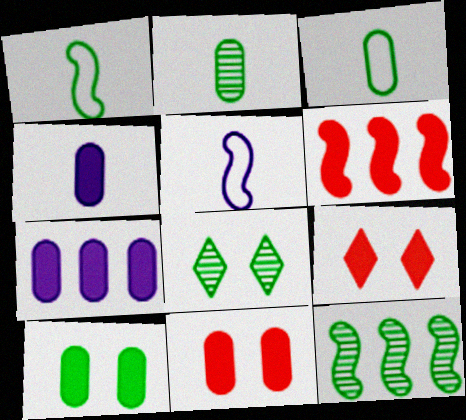[[2, 8, 12]]